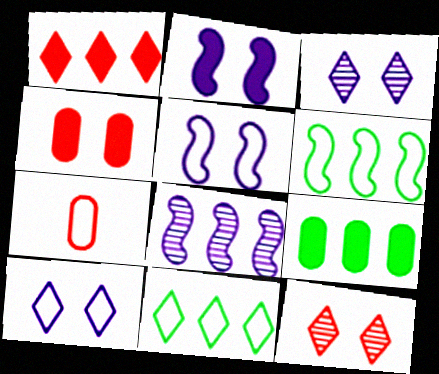[[5, 7, 11], 
[6, 7, 10]]